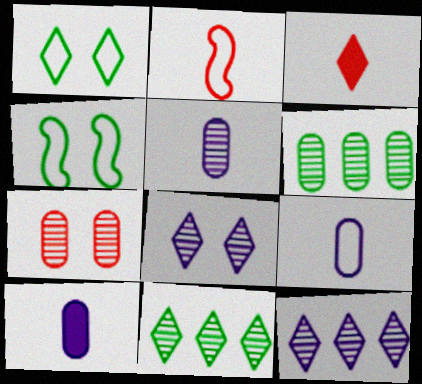[[1, 3, 12], 
[5, 6, 7], 
[5, 9, 10]]